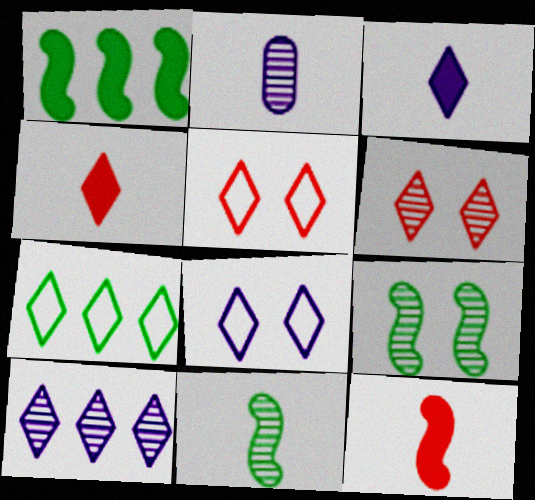[[1, 2, 5], 
[3, 6, 7], 
[3, 8, 10]]